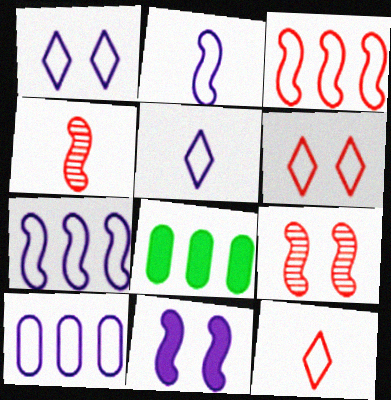[[1, 2, 10], 
[1, 4, 8], 
[5, 8, 9]]